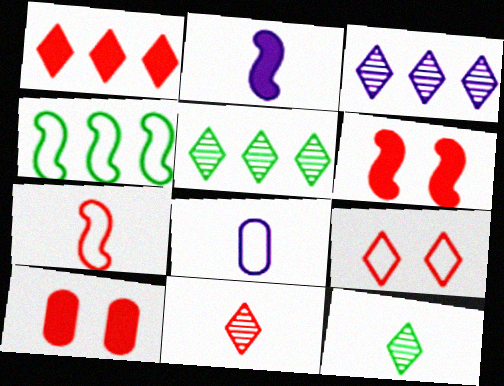[[1, 9, 11], 
[4, 8, 9], 
[5, 6, 8]]